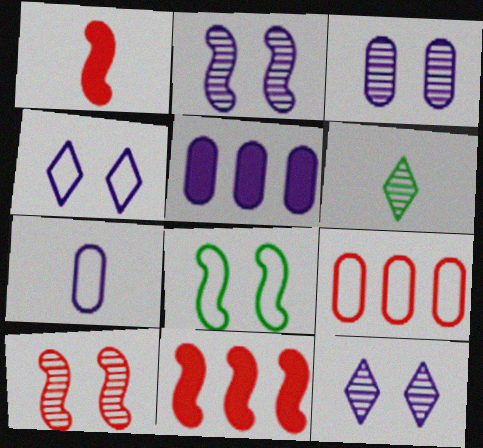[[1, 6, 7], 
[2, 3, 12], 
[3, 5, 7]]